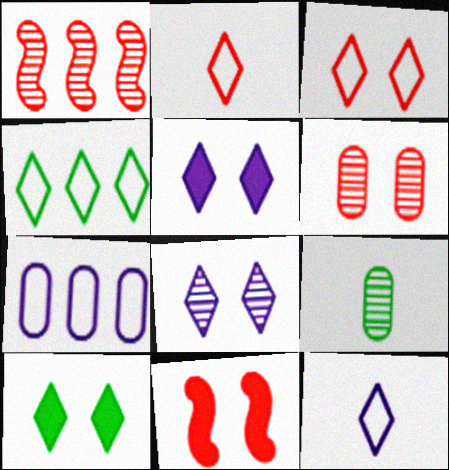[[1, 8, 9], 
[3, 4, 12], 
[3, 6, 11], 
[3, 8, 10]]